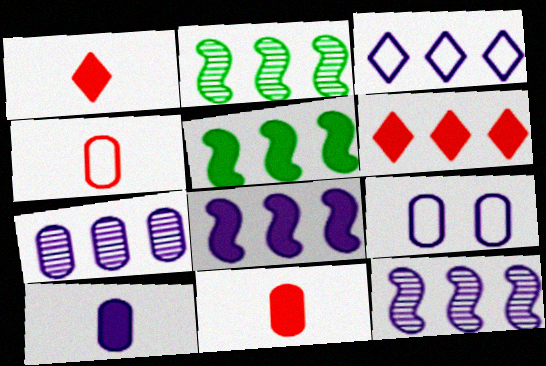[[1, 2, 9], 
[3, 7, 8], 
[7, 9, 10]]